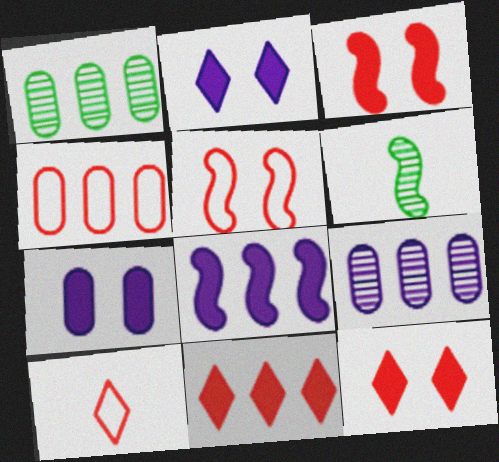[[2, 4, 6], 
[4, 5, 10], 
[5, 6, 8]]